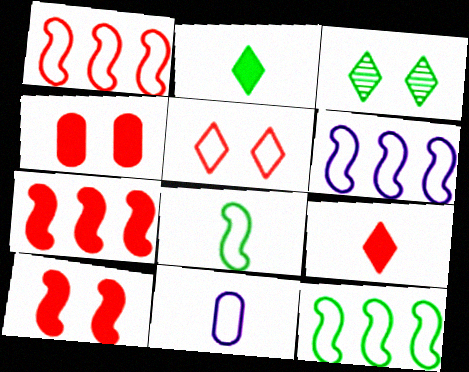[[1, 6, 12], 
[3, 7, 11], 
[4, 7, 9], 
[5, 11, 12]]